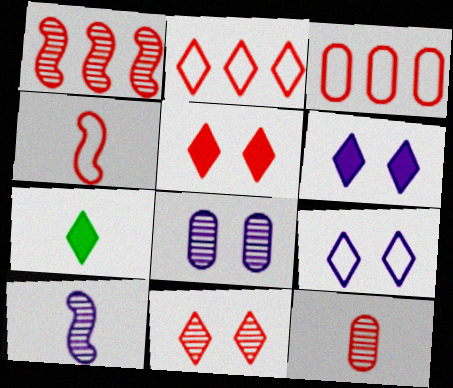[[1, 11, 12]]